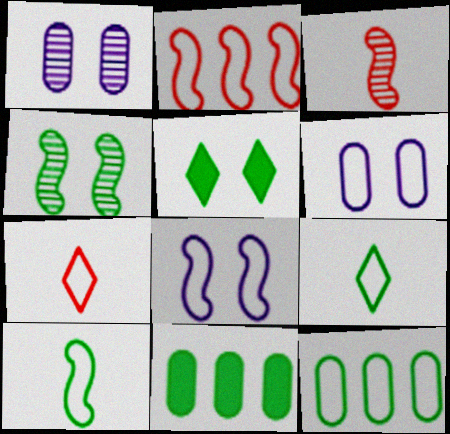[[2, 6, 9], 
[2, 8, 10], 
[4, 9, 11], 
[7, 8, 12]]